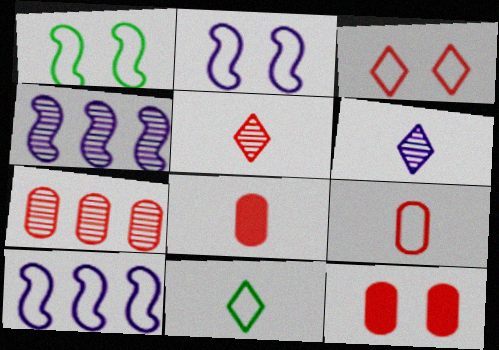[[4, 11, 12], 
[7, 9, 12]]